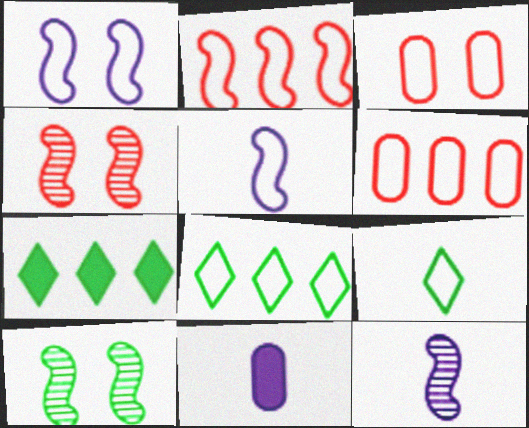[[1, 6, 9], 
[3, 5, 8], 
[3, 7, 12], 
[4, 8, 11]]